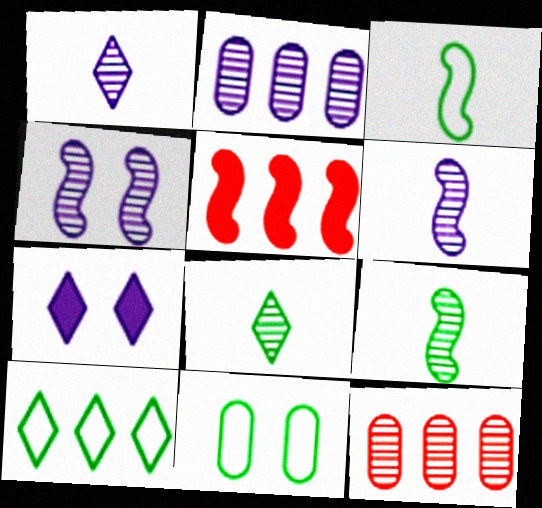[[1, 2, 4], 
[1, 5, 11], 
[2, 5, 10], 
[3, 4, 5], 
[3, 7, 12], 
[3, 10, 11], 
[4, 8, 12]]